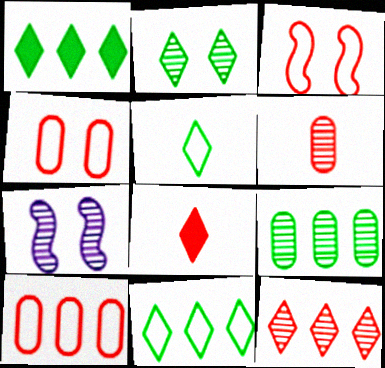[[1, 2, 5]]